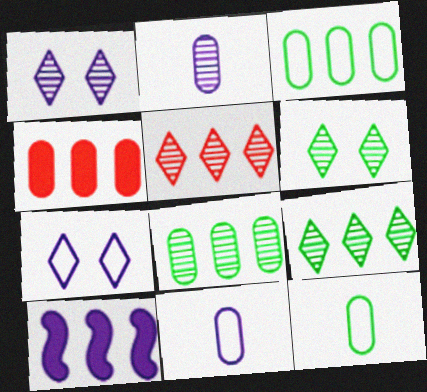[[1, 10, 11], 
[2, 7, 10], 
[3, 5, 10]]